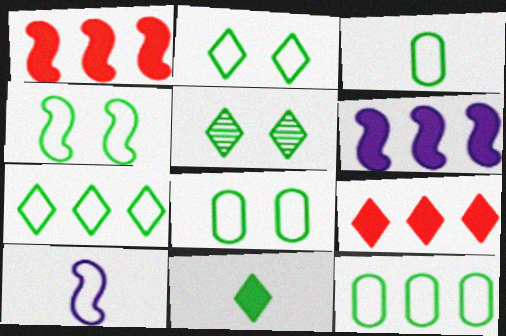[[2, 4, 8], 
[3, 4, 7], 
[3, 8, 12], 
[5, 7, 11]]